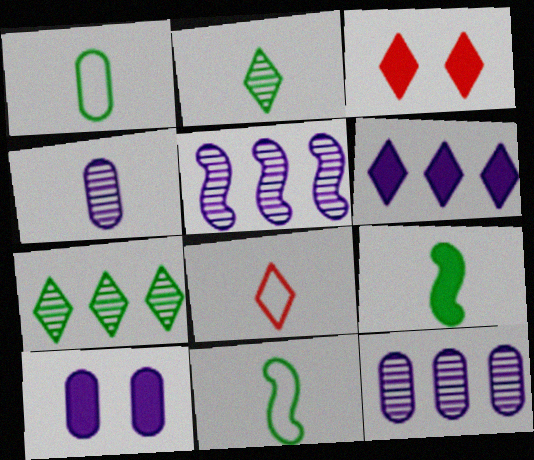[[1, 2, 9], 
[1, 3, 5], 
[3, 11, 12], 
[4, 8, 9]]